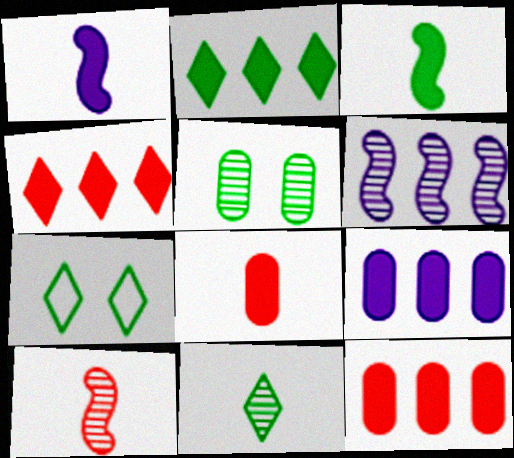[[2, 7, 11], 
[6, 7, 8], 
[7, 9, 10]]